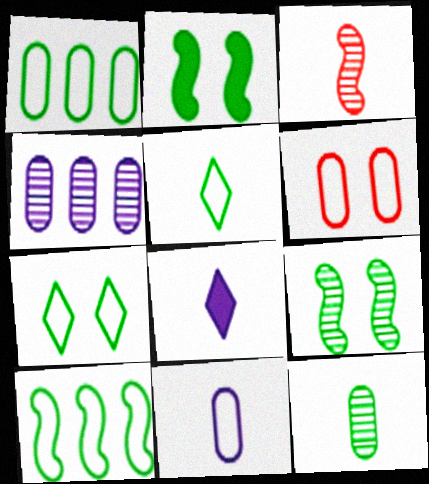[[1, 6, 11]]